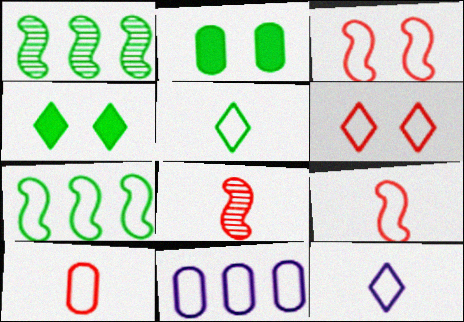[[1, 2, 5], 
[3, 5, 11], 
[4, 8, 11]]